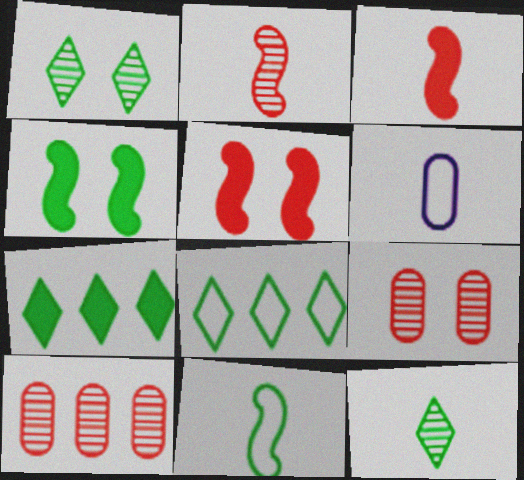[[3, 6, 12]]